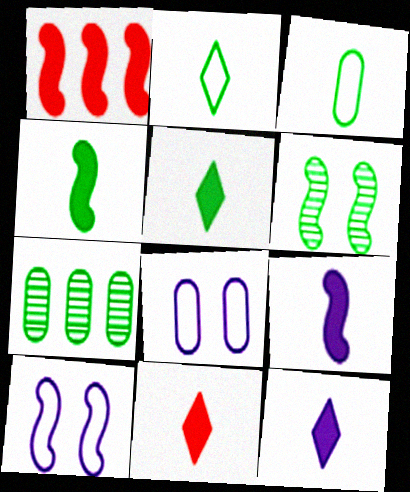[[5, 11, 12], 
[7, 10, 11]]